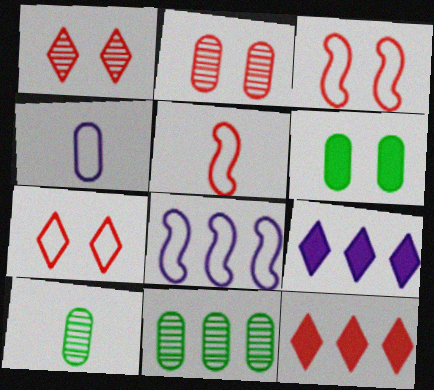[[2, 5, 12], 
[3, 9, 10], 
[8, 11, 12]]